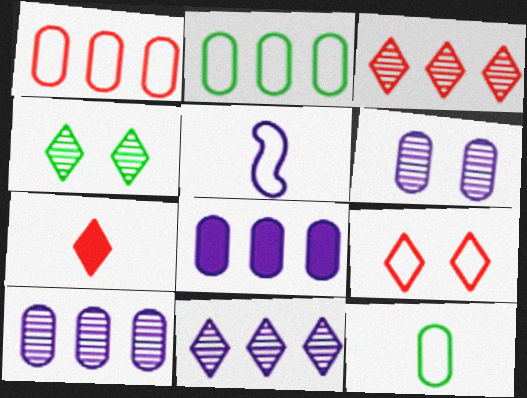[[2, 5, 9], 
[3, 7, 9]]